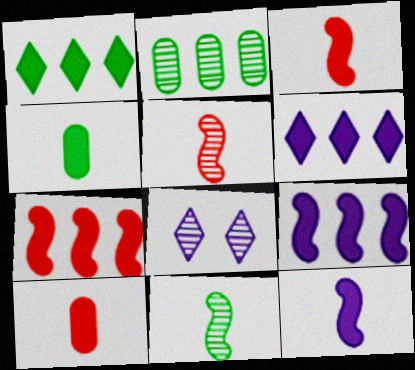[[2, 5, 8]]